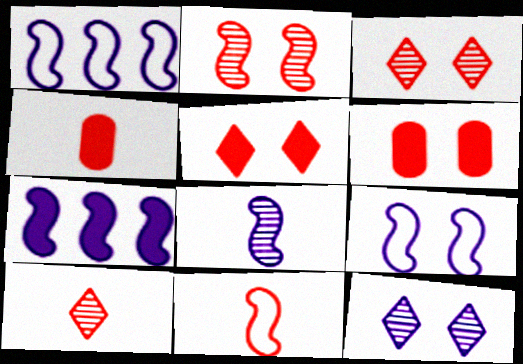[[4, 10, 11], 
[7, 8, 9]]